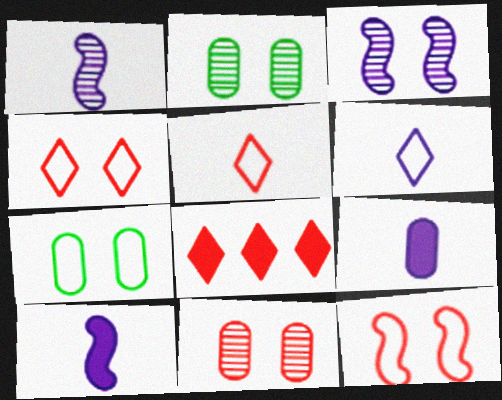[[1, 6, 9], 
[1, 7, 8]]